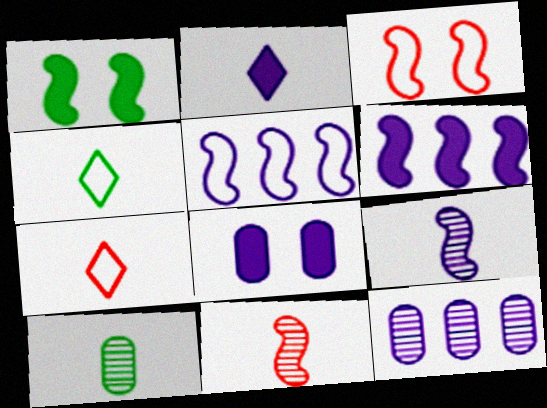[[1, 5, 11], 
[1, 7, 12], 
[2, 6, 8]]